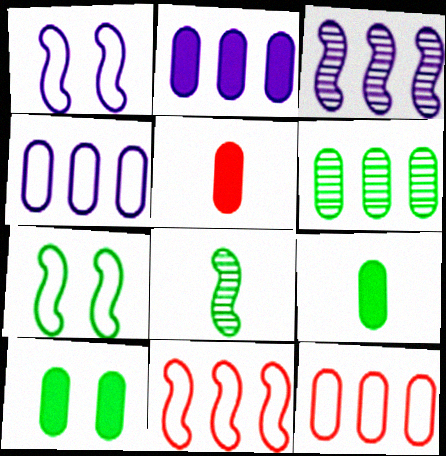[[2, 5, 10], 
[2, 6, 12]]